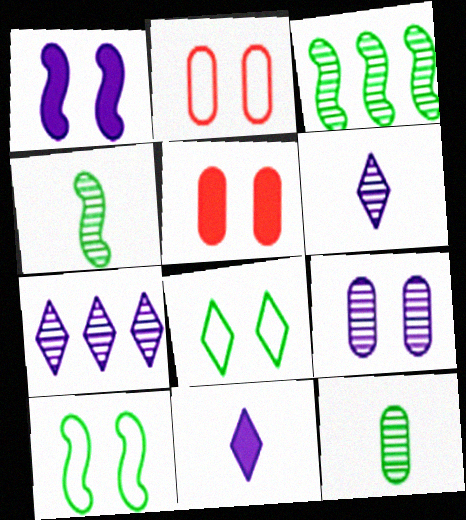[[2, 3, 11]]